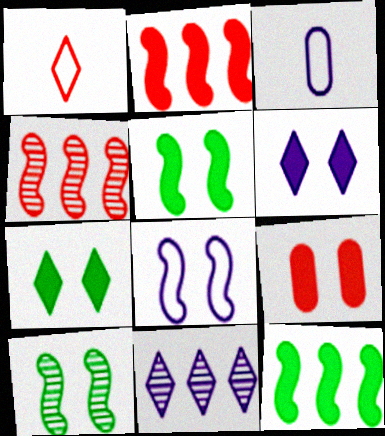[[1, 4, 9], 
[1, 7, 11], 
[3, 4, 7], 
[5, 6, 9]]